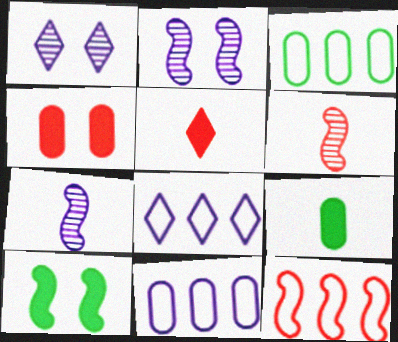[[1, 9, 12], 
[2, 3, 5], 
[3, 8, 12], 
[7, 10, 12]]